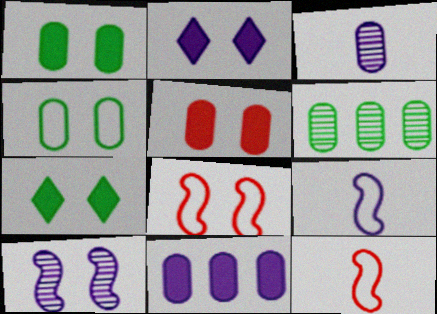[[2, 6, 12]]